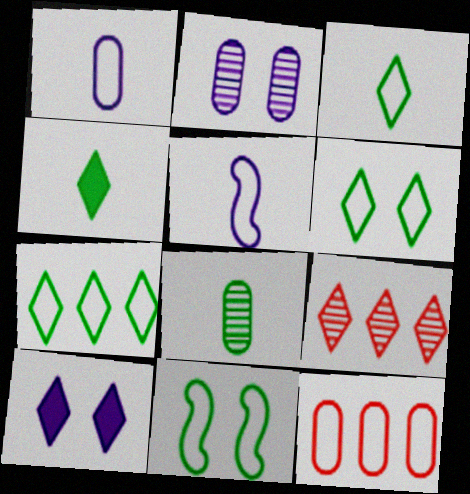[[3, 6, 7], 
[3, 9, 10], 
[5, 6, 12]]